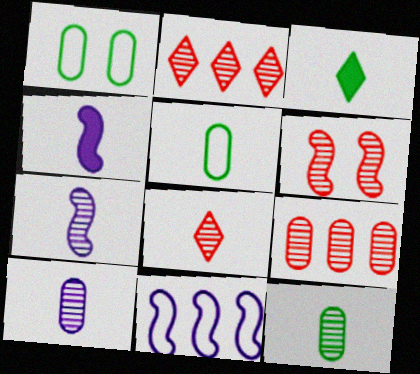[[1, 2, 4], 
[4, 5, 8], 
[6, 8, 9], 
[7, 8, 12]]